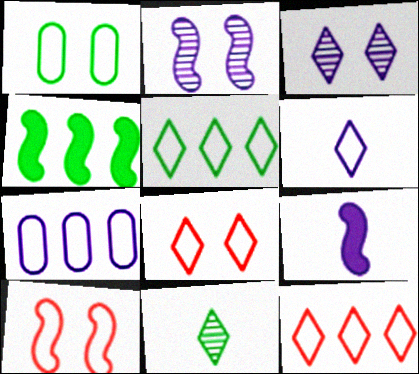[[1, 4, 11], 
[3, 7, 9], 
[5, 6, 8]]